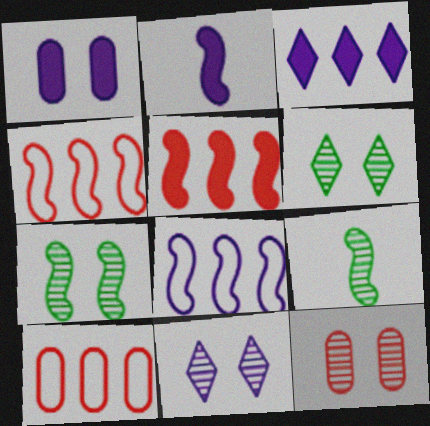[[1, 2, 3], 
[2, 4, 7], 
[2, 6, 10], 
[7, 11, 12]]